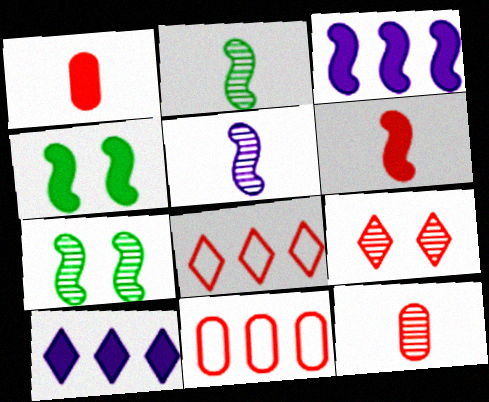[[1, 4, 10], 
[3, 4, 6], 
[6, 9, 11]]